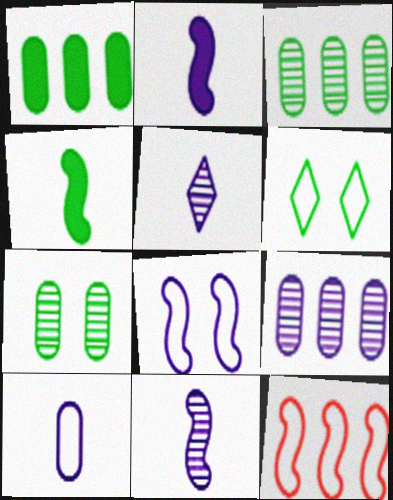[[2, 5, 10], 
[3, 4, 6], 
[6, 10, 12]]